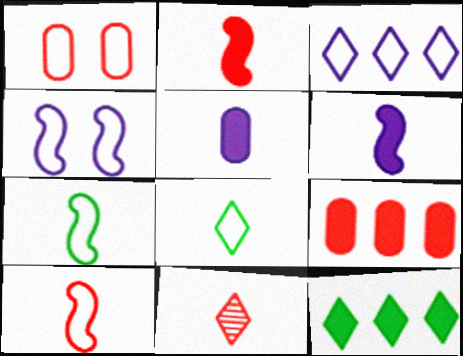[[1, 3, 7], 
[5, 7, 11]]